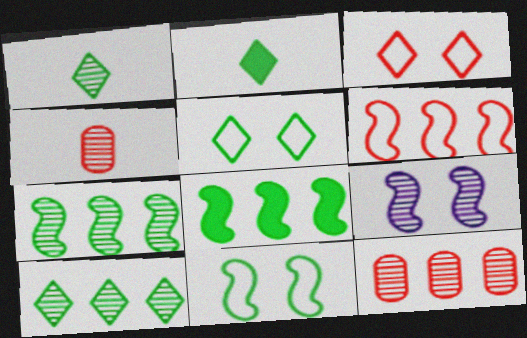[[1, 9, 12], 
[2, 5, 10], 
[4, 9, 10]]